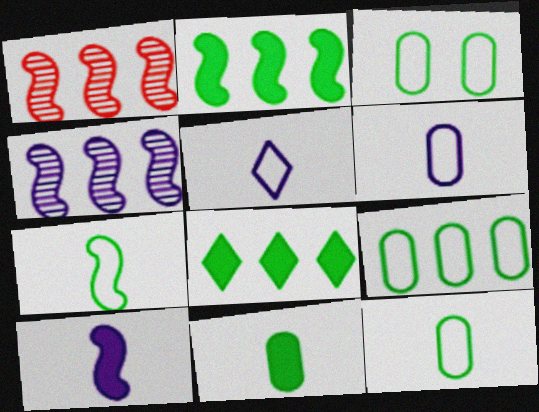[[3, 9, 12]]